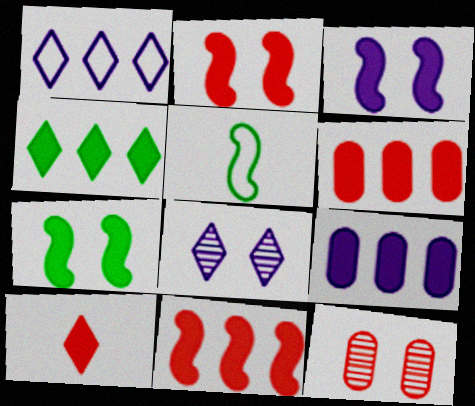[[2, 3, 7], 
[2, 6, 10], 
[4, 9, 11], 
[5, 6, 8], 
[7, 9, 10]]